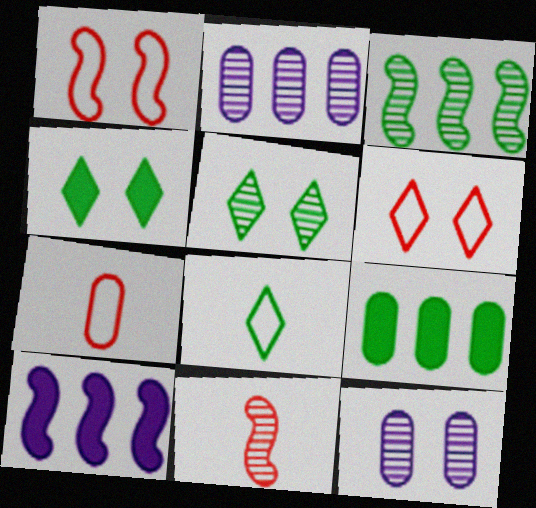[[1, 4, 12], 
[2, 5, 11], 
[5, 7, 10], 
[7, 9, 12]]